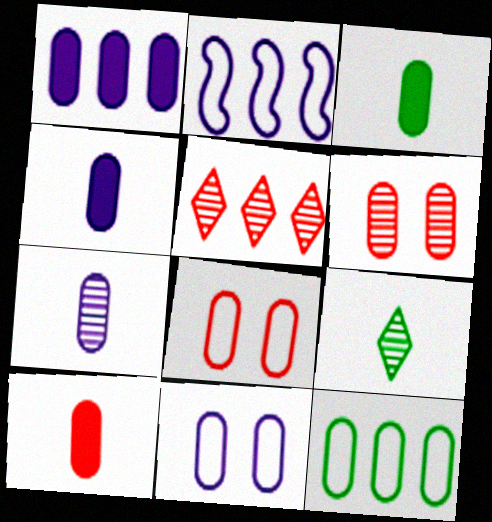[[1, 7, 11], 
[3, 4, 10], 
[4, 6, 12]]